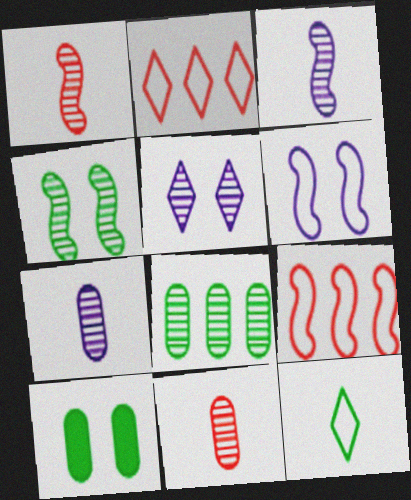[[1, 5, 8], 
[2, 3, 10]]